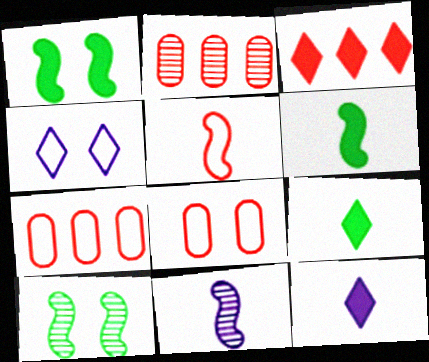[[2, 4, 6], 
[5, 6, 11], 
[7, 10, 12]]